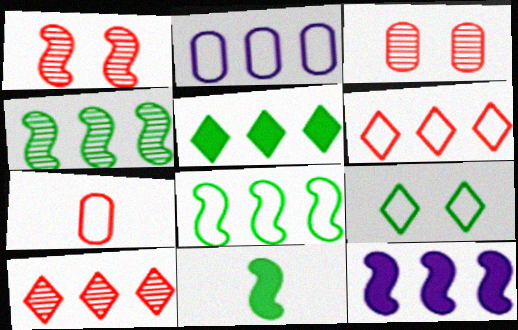[[2, 6, 8]]